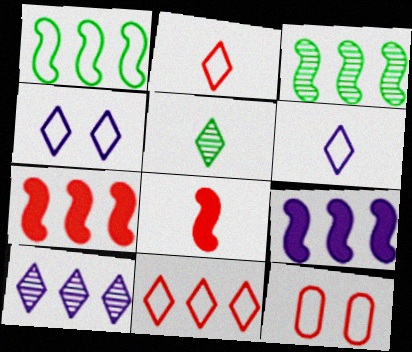[[1, 6, 12], 
[5, 9, 12]]